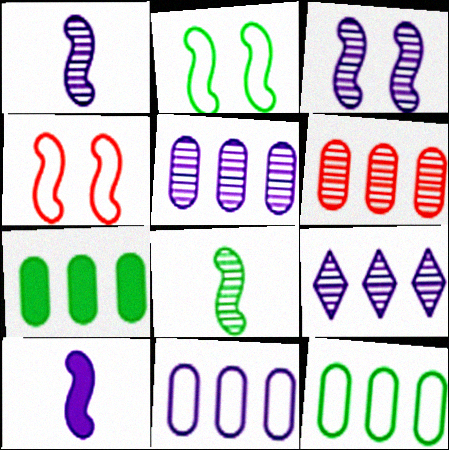[[6, 7, 11]]